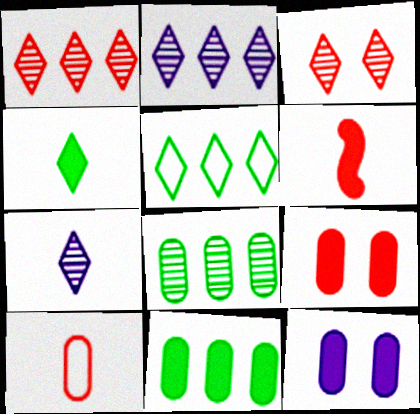[[8, 10, 12]]